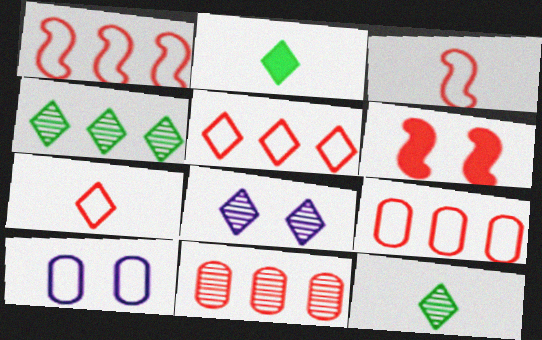[[1, 5, 9], 
[2, 5, 8], 
[6, 7, 11]]